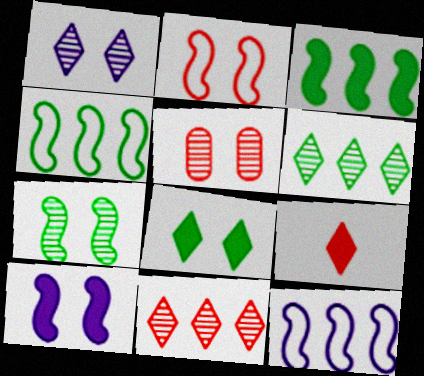[[1, 5, 7], 
[2, 7, 10]]